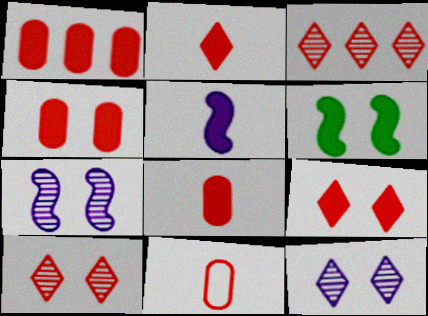[[1, 4, 8]]